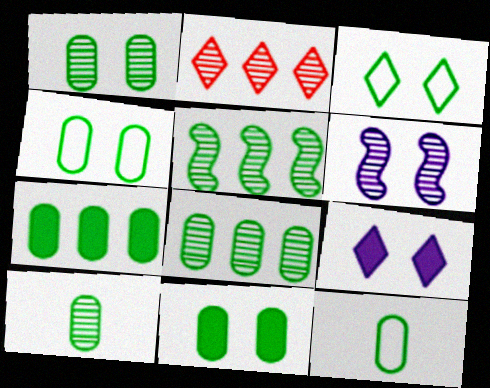[[1, 4, 11], 
[1, 7, 12], 
[1, 8, 10], 
[2, 6, 10], 
[4, 7, 10], 
[8, 11, 12]]